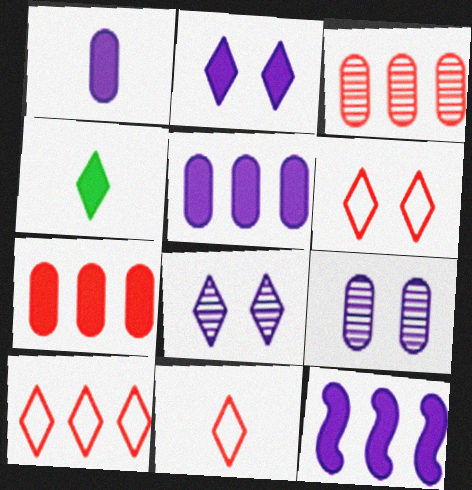[[1, 2, 12], 
[4, 8, 10], 
[6, 10, 11]]